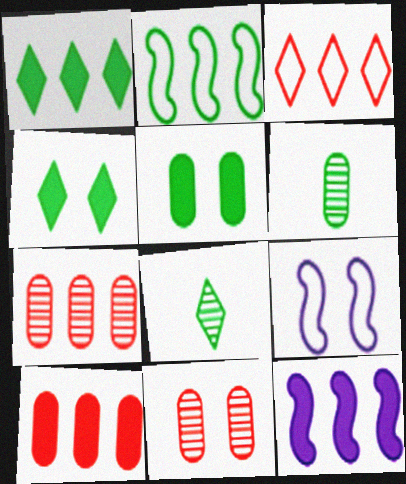[[1, 10, 12], 
[2, 4, 6], 
[2, 5, 8], 
[4, 9, 11], 
[8, 9, 10]]